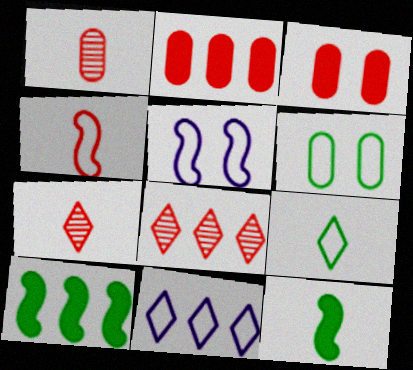[[3, 4, 8], 
[4, 6, 11]]